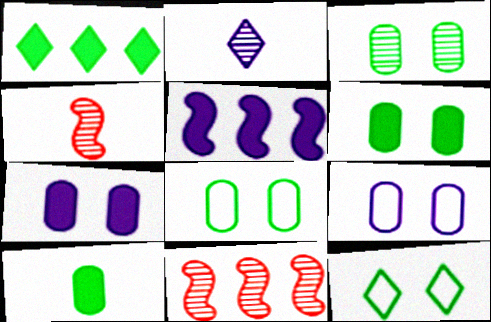[[1, 4, 9], 
[2, 3, 11], 
[2, 5, 9], 
[3, 6, 8]]